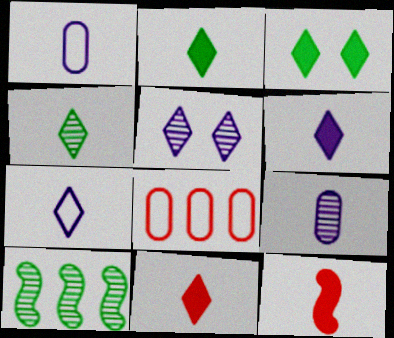[[1, 4, 12], 
[2, 6, 11], 
[4, 7, 11]]